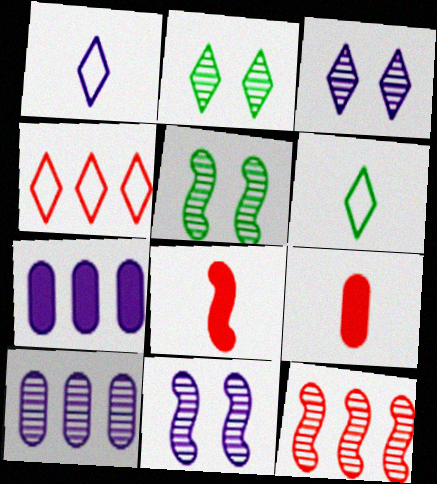[[1, 7, 11]]